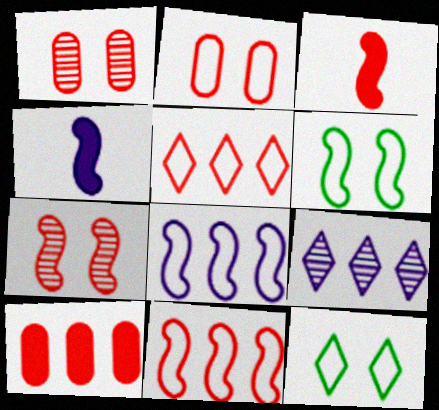[[1, 3, 5], 
[3, 7, 11]]